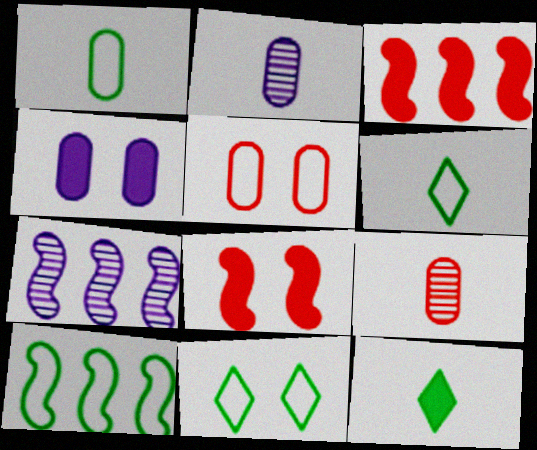[[1, 10, 11], 
[2, 3, 11], 
[3, 4, 12], 
[3, 7, 10], 
[5, 7, 12]]